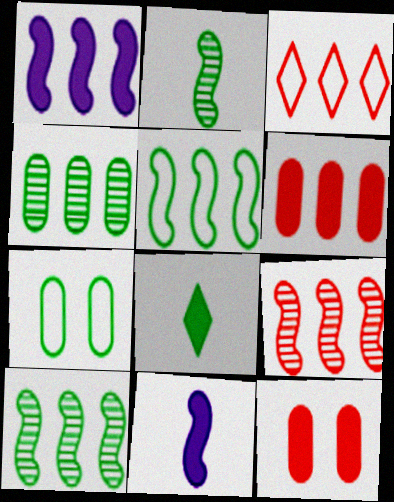[[1, 3, 4], 
[1, 5, 9], 
[1, 8, 12], 
[3, 6, 9], 
[7, 8, 10]]